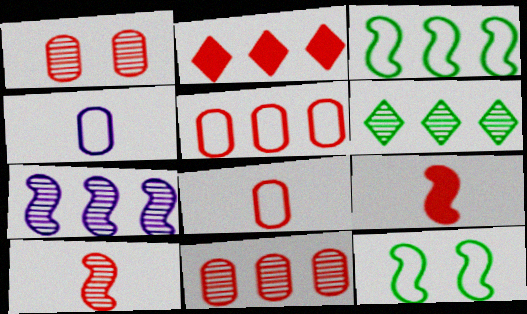[[6, 7, 11], 
[7, 9, 12]]